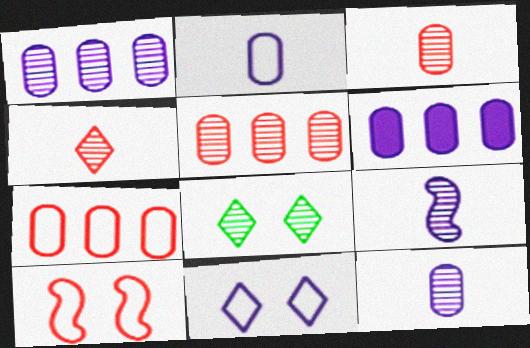[[5, 8, 9], 
[6, 9, 11]]